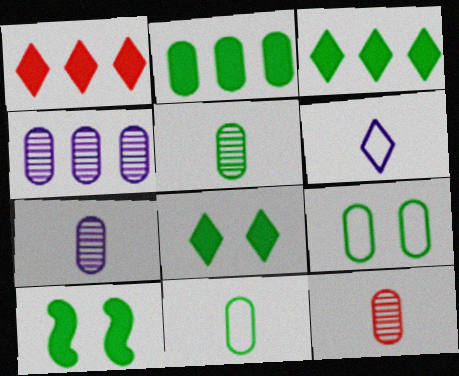[[2, 5, 9], 
[5, 7, 12]]